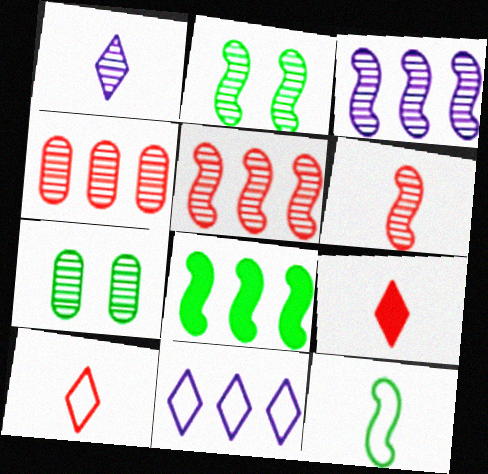[[1, 2, 4], 
[1, 5, 7], 
[2, 3, 6], 
[2, 8, 12], 
[4, 8, 11]]